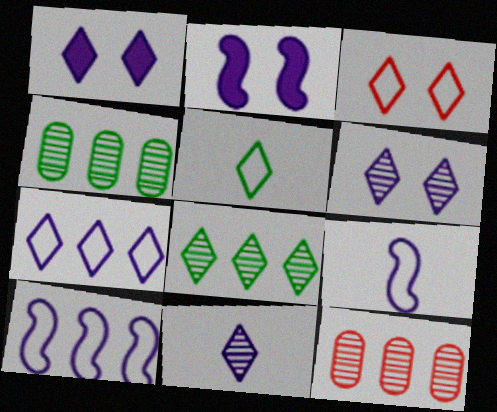[[1, 7, 11], 
[2, 5, 12], 
[3, 5, 7]]